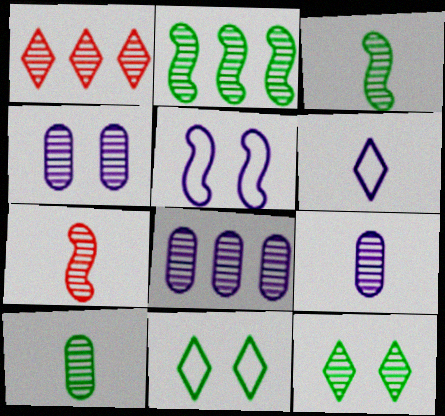[[1, 2, 8], 
[1, 3, 4], 
[2, 10, 12], 
[4, 8, 9], 
[7, 8, 12]]